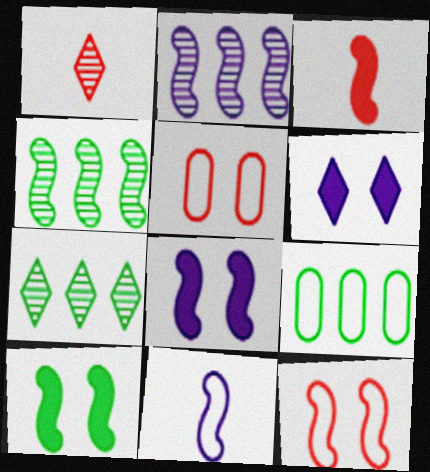[[1, 8, 9], 
[2, 8, 11]]